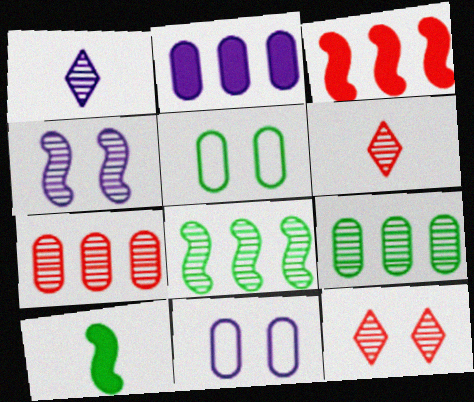[[1, 3, 5], 
[4, 6, 9]]